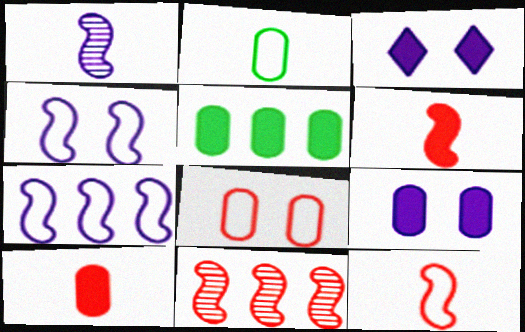[[2, 3, 11], 
[3, 5, 6], 
[5, 9, 10]]